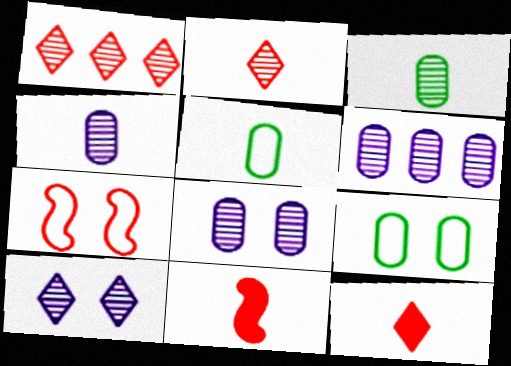[[4, 6, 8]]